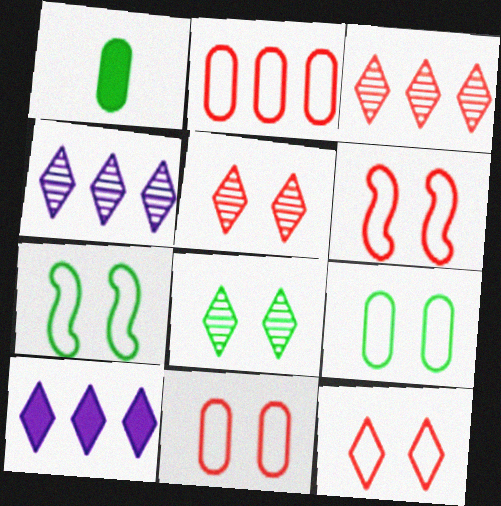[[1, 4, 6], 
[6, 11, 12]]